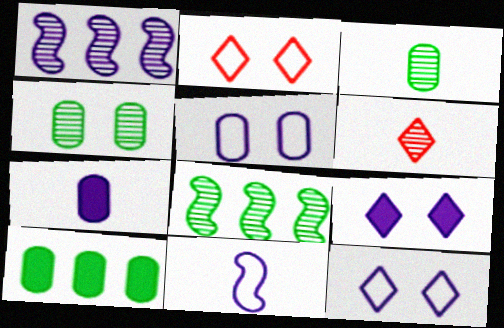[[1, 4, 6], 
[1, 7, 12], 
[2, 7, 8]]